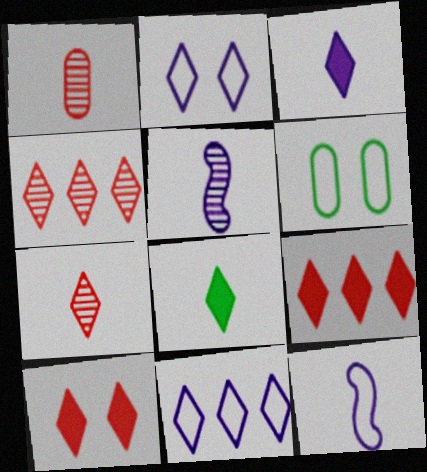[[1, 8, 12], 
[2, 4, 8], 
[5, 6, 9]]